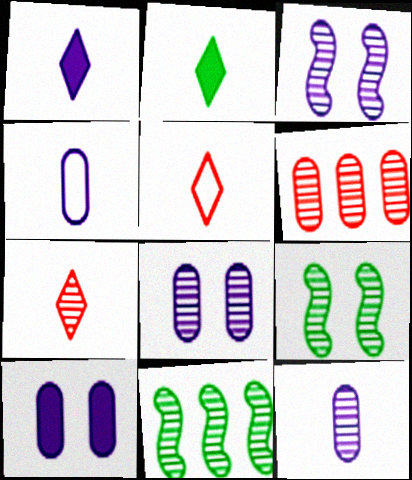[[5, 10, 11], 
[7, 8, 11]]